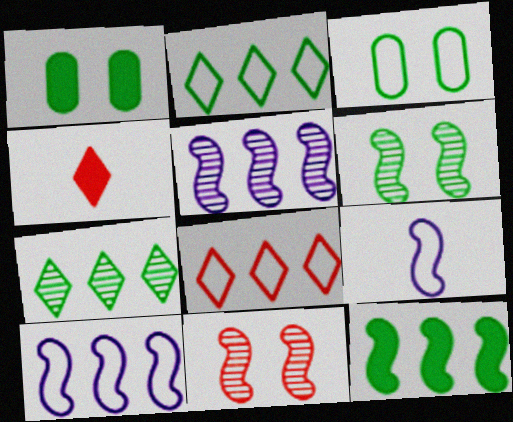[[3, 4, 5], 
[3, 8, 9], 
[9, 11, 12]]